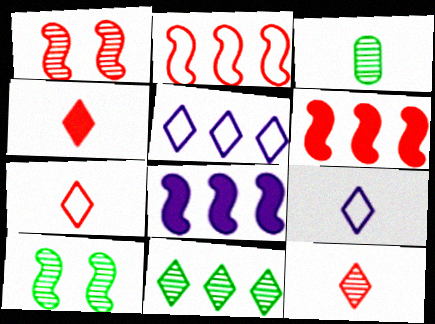[[3, 10, 11], 
[4, 7, 12]]